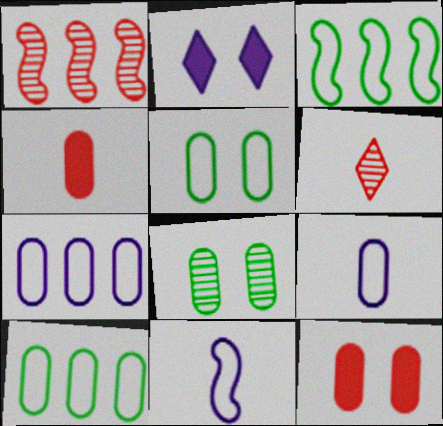[[4, 7, 8]]